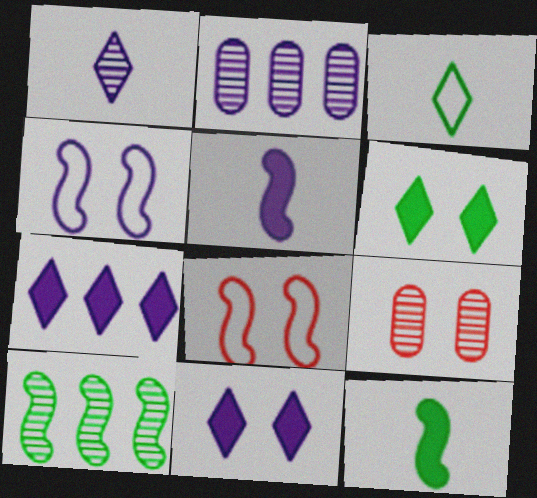[[1, 9, 10], 
[4, 6, 9], 
[5, 8, 10]]